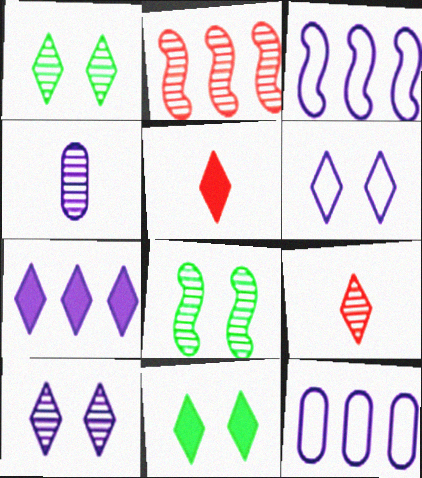[[1, 2, 4], 
[5, 7, 11], 
[5, 8, 12]]